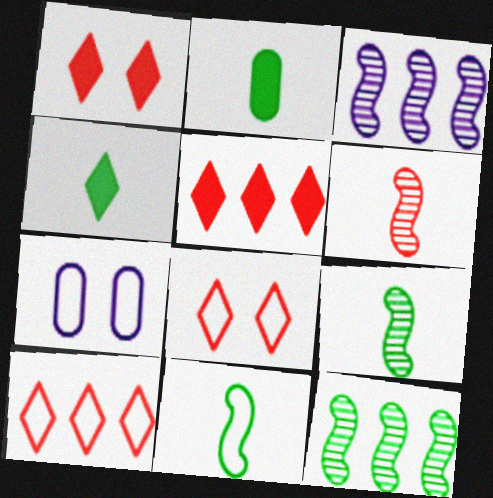[[2, 3, 8], 
[5, 7, 9], 
[7, 10, 11]]